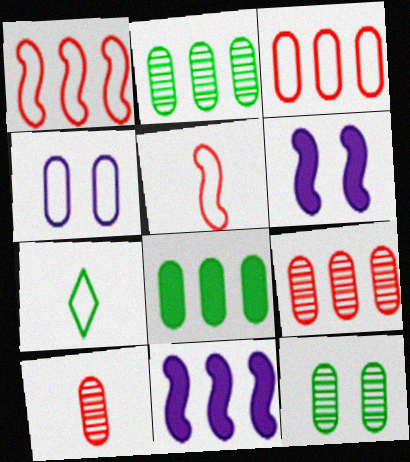[[1, 4, 7], 
[4, 8, 10], 
[6, 7, 9]]